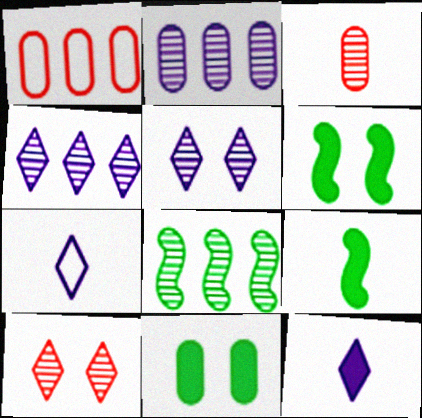[[1, 5, 9], 
[3, 5, 8], 
[3, 7, 9]]